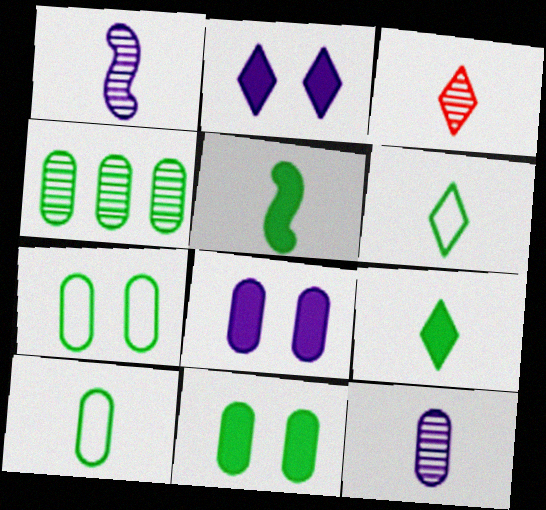[[4, 10, 11]]